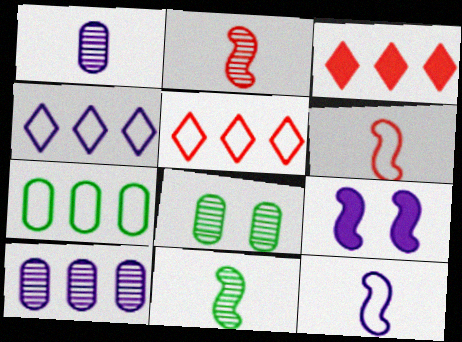[[1, 4, 9], 
[3, 8, 12]]